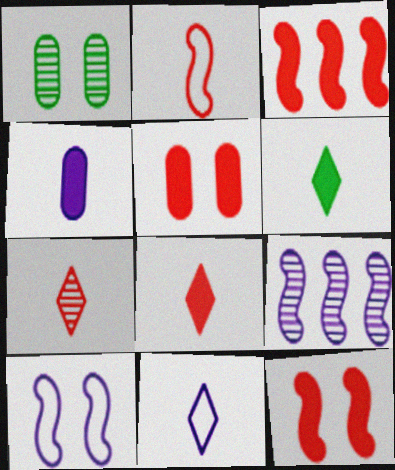[[1, 3, 11], 
[1, 7, 9], 
[3, 5, 8], 
[6, 7, 11]]